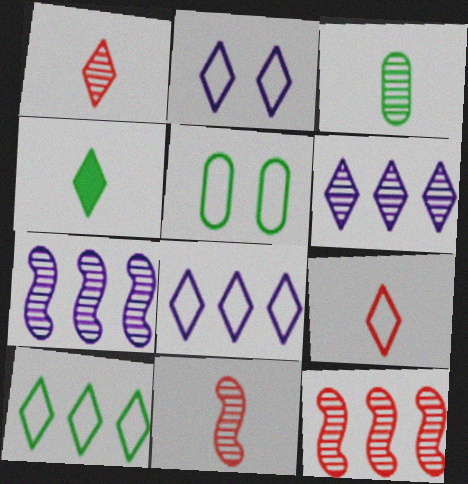[[2, 9, 10]]